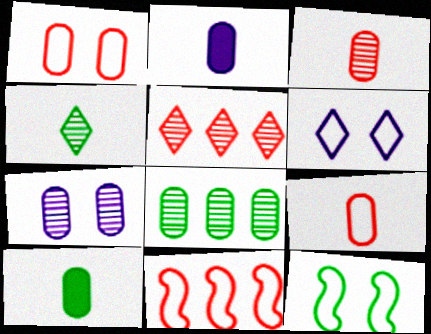[[1, 2, 8], 
[1, 6, 12], 
[2, 5, 12], 
[3, 7, 8]]